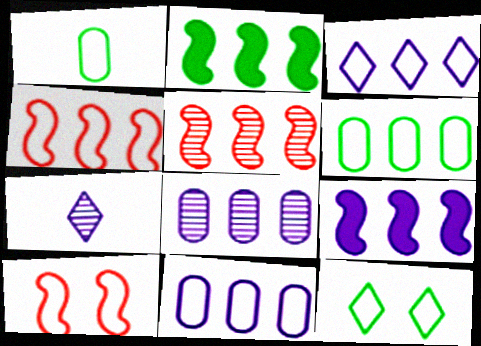[[1, 3, 10], 
[3, 4, 6], 
[3, 8, 9]]